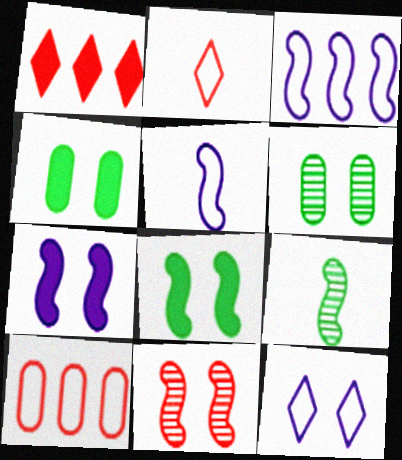[[1, 5, 6], 
[4, 11, 12]]